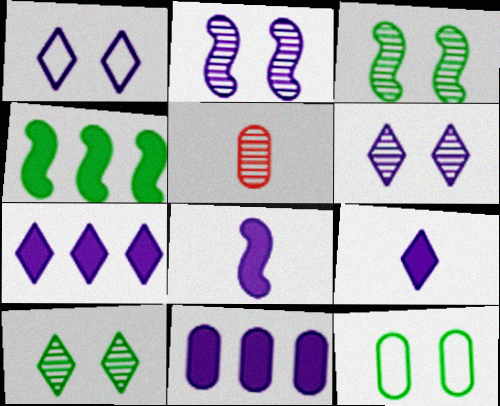[[1, 4, 5], 
[5, 11, 12]]